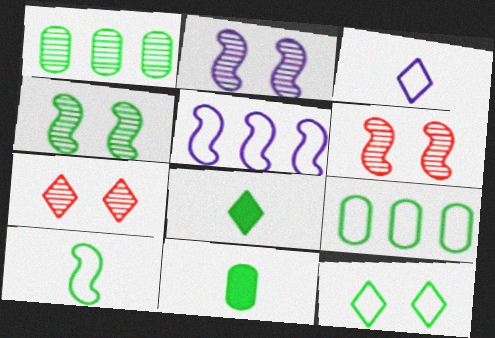[[2, 4, 6], 
[4, 8, 9], 
[5, 7, 11], 
[9, 10, 12]]